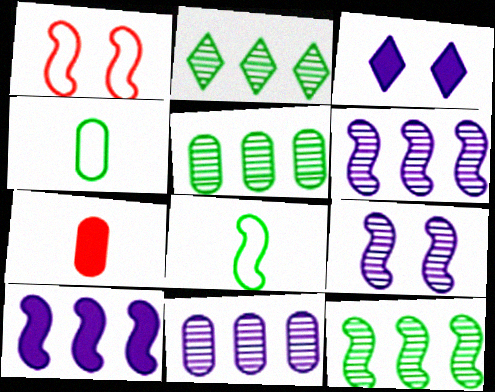[[2, 5, 12]]